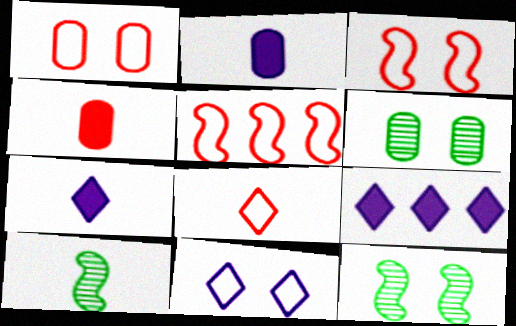[[1, 5, 8], 
[1, 9, 10], 
[2, 8, 10], 
[5, 6, 7]]